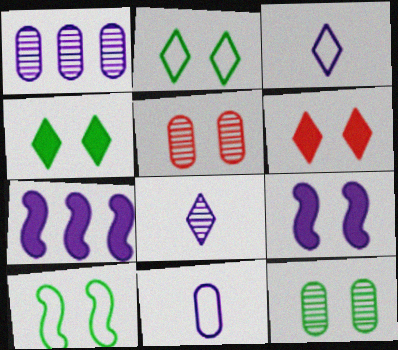[[1, 3, 9], 
[2, 5, 9], 
[4, 10, 12]]